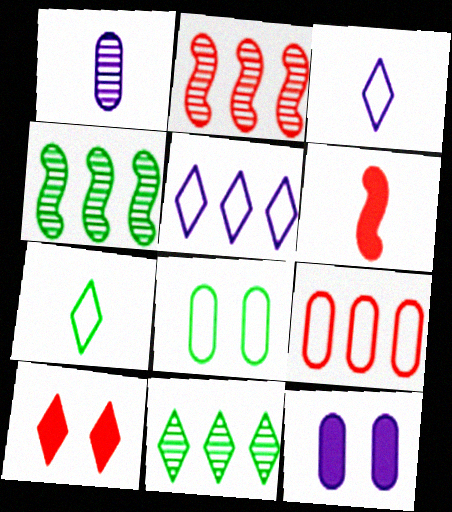[[1, 6, 7], 
[2, 7, 12], 
[3, 10, 11]]